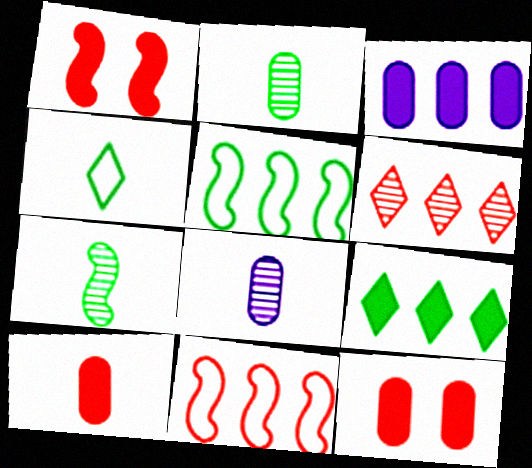[[3, 5, 6]]